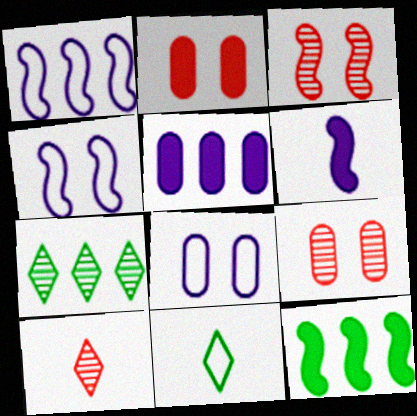[[3, 5, 11], 
[8, 10, 12]]